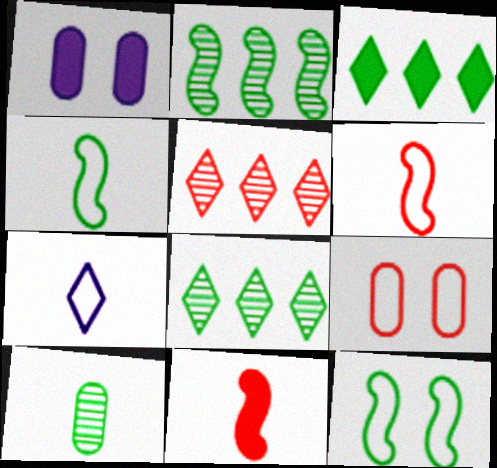[[1, 3, 11], 
[1, 4, 5], 
[1, 6, 8], 
[3, 10, 12], 
[5, 9, 11], 
[7, 10, 11]]